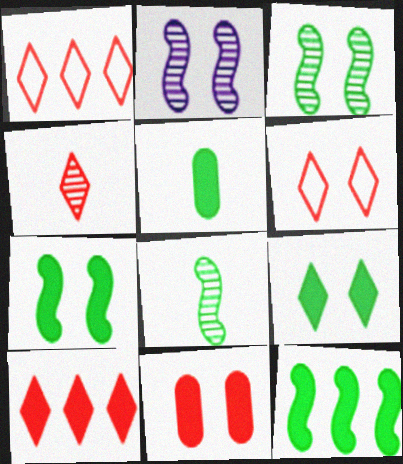[[1, 2, 5], 
[4, 6, 10], 
[5, 9, 12]]